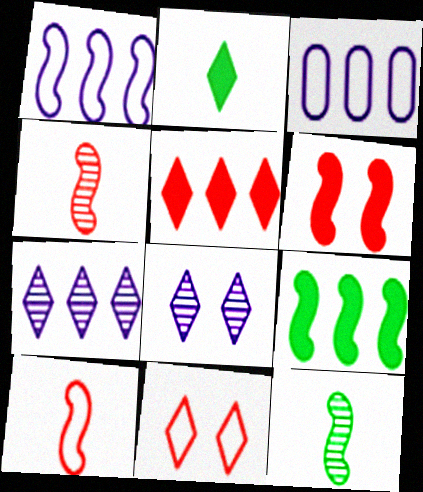[[1, 6, 12], 
[2, 7, 11]]